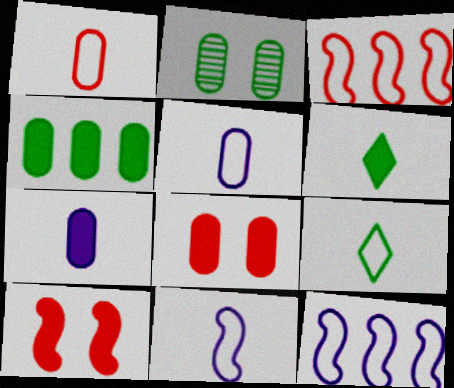[[1, 9, 11], 
[4, 7, 8]]